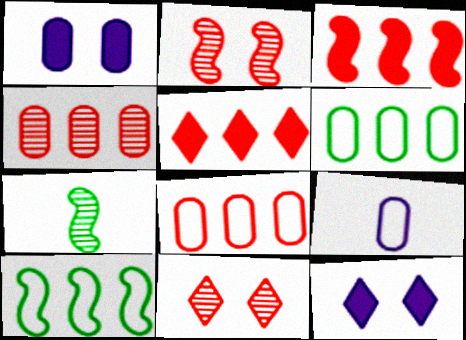[[7, 8, 12]]